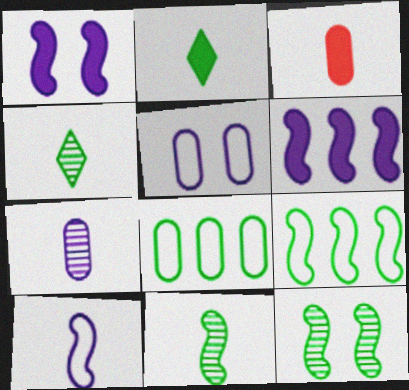[[2, 8, 12], 
[3, 4, 10]]